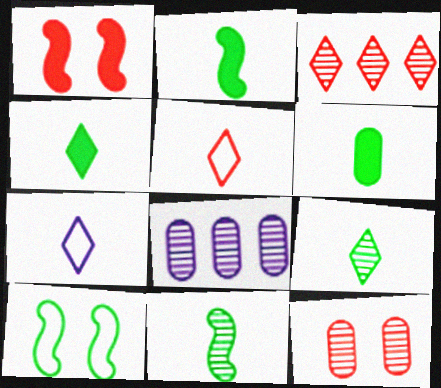[[2, 4, 6]]